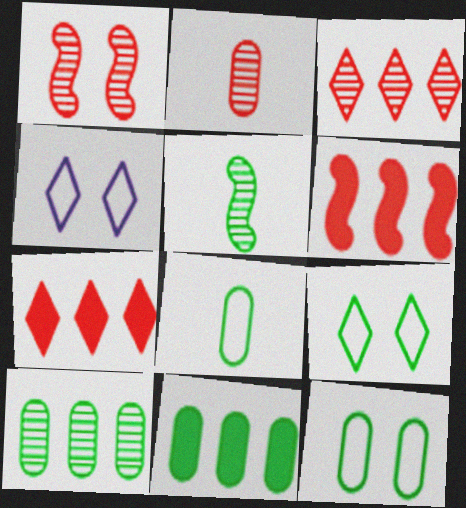[[1, 2, 3], 
[5, 9, 11]]